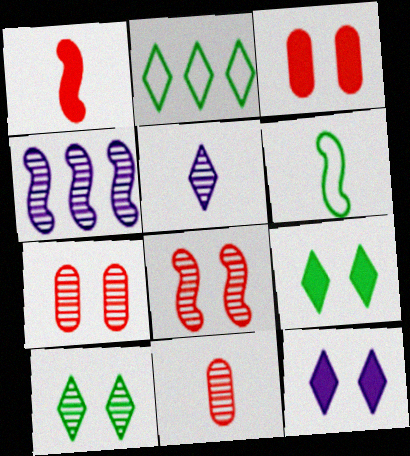[[4, 10, 11]]